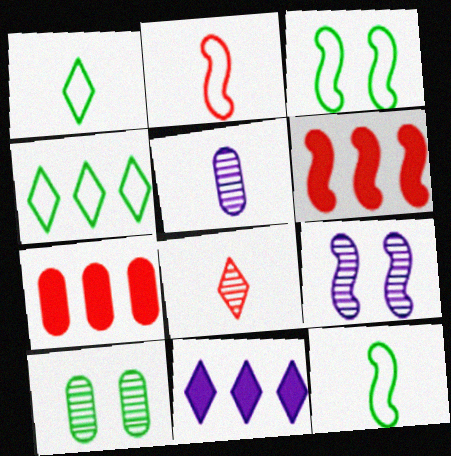[[1, 7, 9], 
[2, 10, 11], 
[6, 9, 12]]